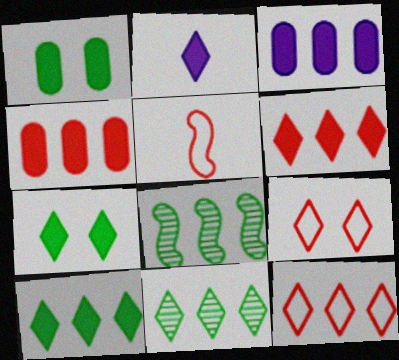[[2, 6, 7], 
[2, 9, 11], 
[3, 8, 12]]